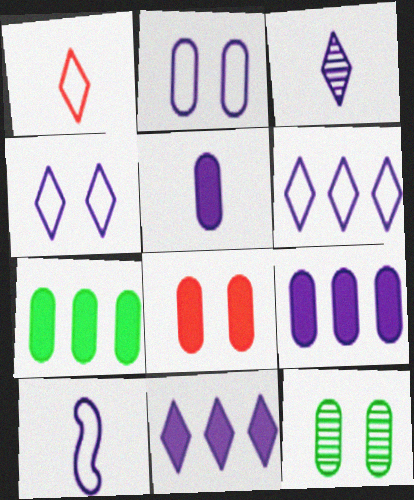[[2, 6, 10], 
[2, 8, 12], 
[3, 4, 11], 
[3, 5, 10], 
[5, 7, 8]]